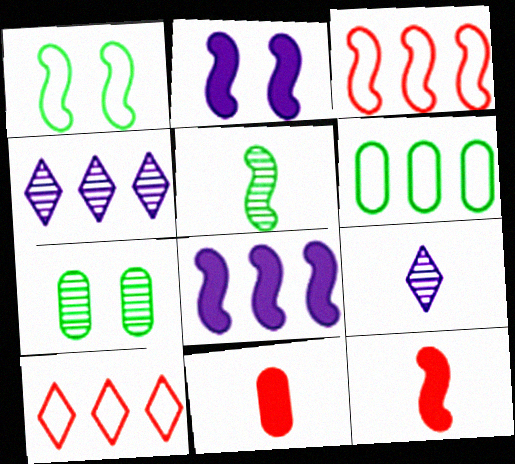[[1, 4, 11], 
[2, 3, 5]]